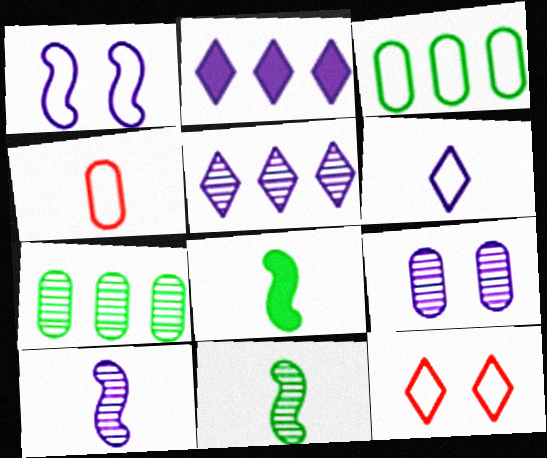[[5, 9, 10]]